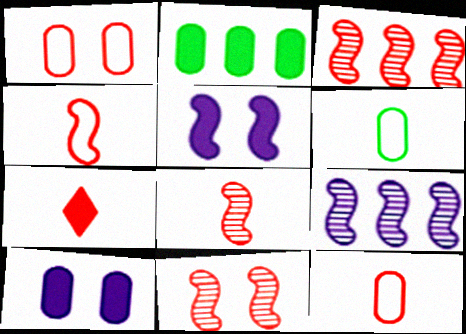[[1, 3, 7], 
[2, 5, 7], 
[3, 8, 11], 
[7, 8, 12]]